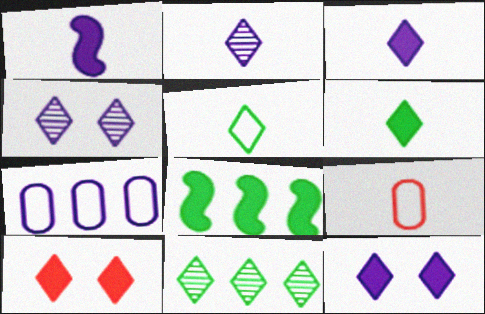[[1, 4, 7], 
[4, 8, 9]]